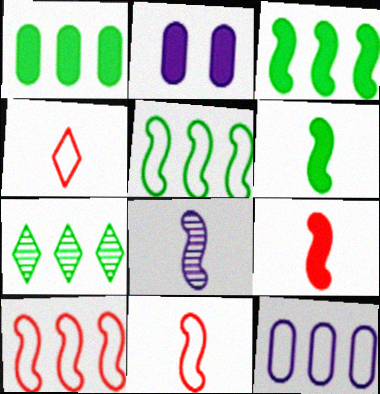[[1, 5, 7], 
[2, 7, 11], 
[6, 8, 11]]